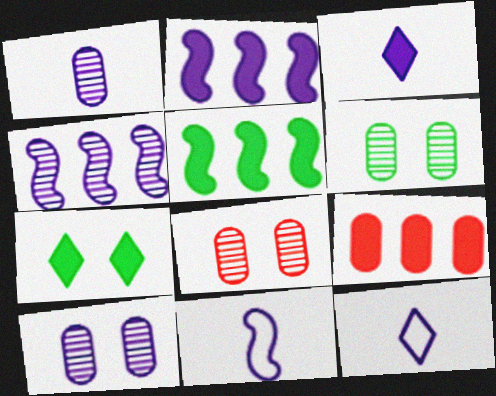[[1, 3, 11], 
[2, 10, 12], 
[5, 8, 12], 
[6, 8, 10]]